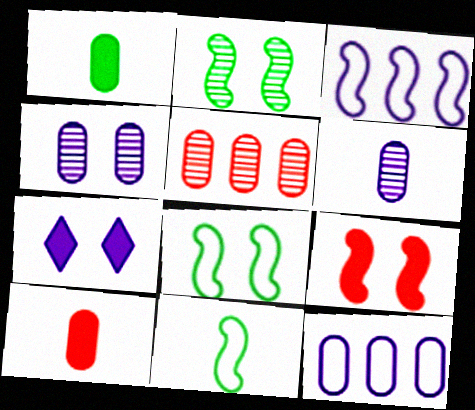[[3, 6, 7], 
[5, 7, 11]]